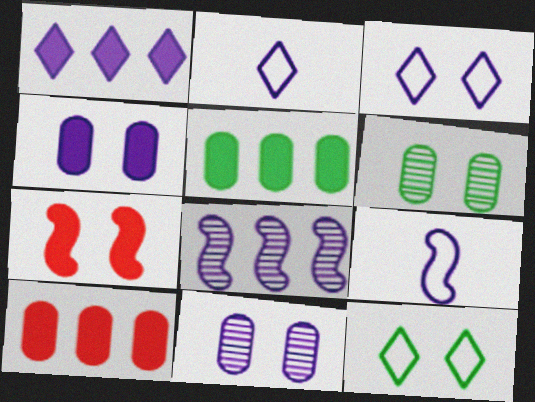[[1, 9, 11], 
[2, 4, 8], 
[3, 6, 7], 
[7, 11, 12]]